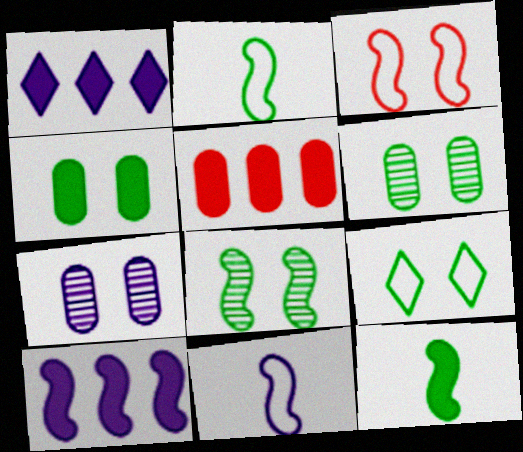[[1, 7, 11], 
[4, 8, 9]]